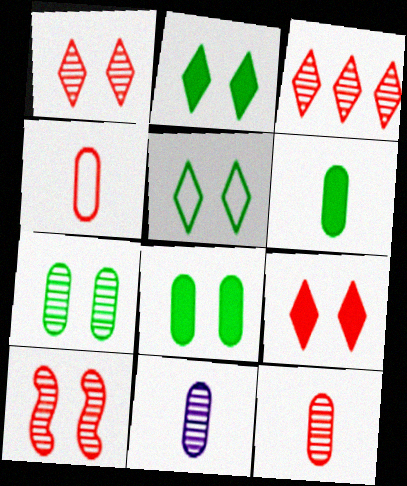[[3, 10, 12], 
[4, 6, 11]]